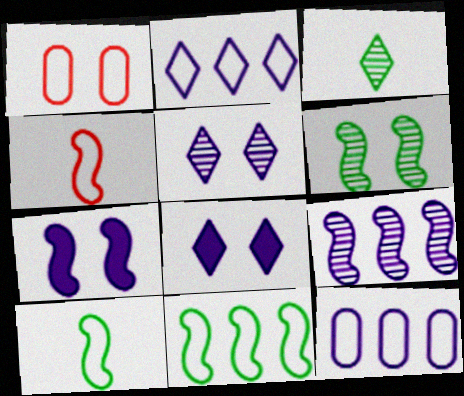[[1, 2, 10], 
[1, 6, 8]]